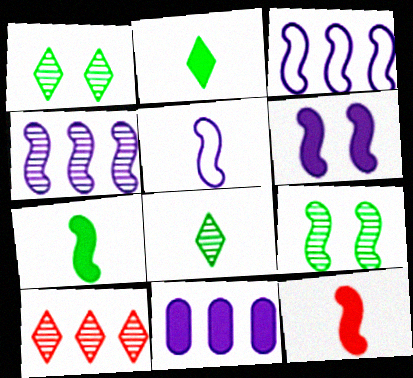[[3, 9, 12], 
[4, 5, 6]]